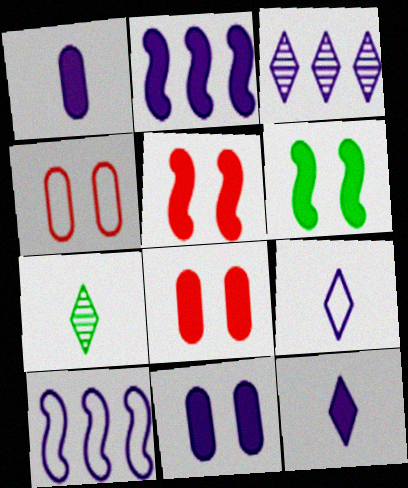[[2, 4, 7], 
[2, 11, 12], 
[7, 8, 10]]